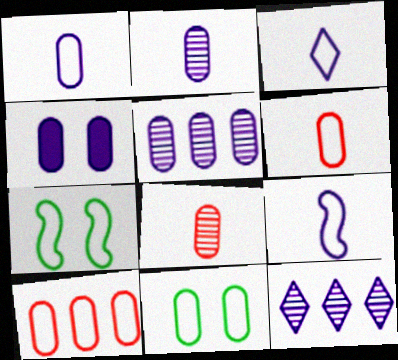[[1, 3, 9], 
[1, 4, 5], 
[1, 10, 11], 
[3, 7, 10], 
[4, 9, 12]]